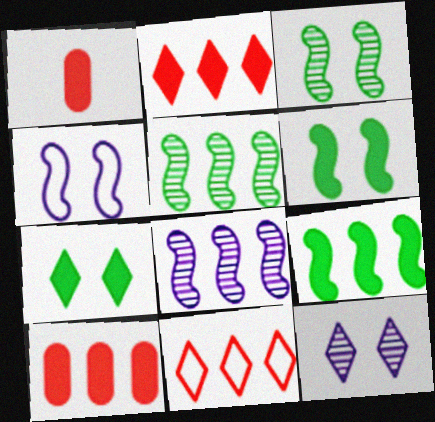[]